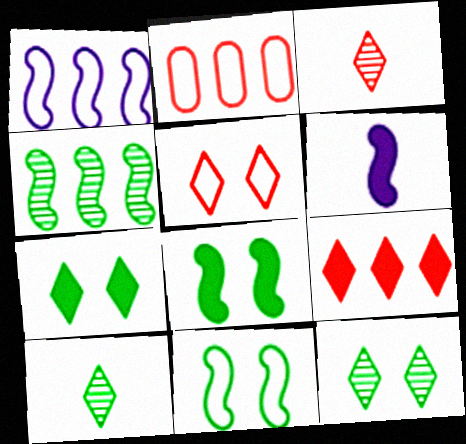[[2, 6, 12], 
[3, 5, 9]]